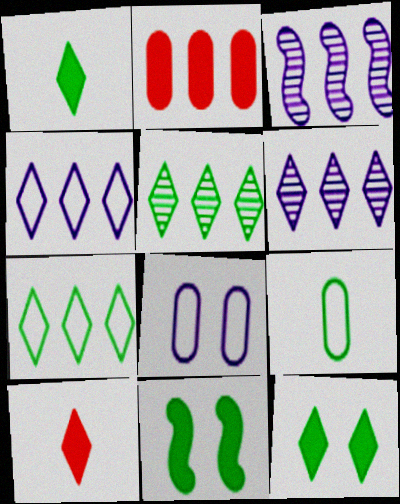[[2, 3, 7], 
[5, 9, 11]]